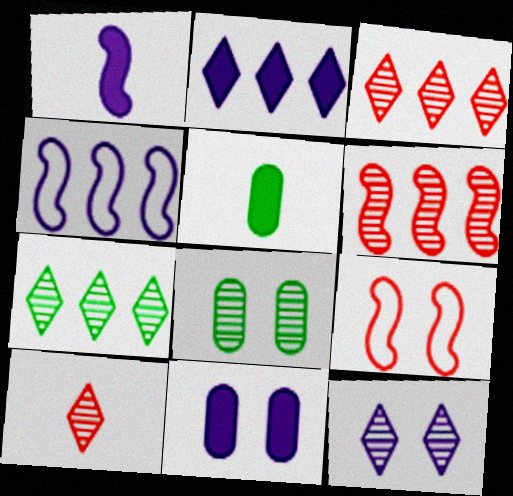[[1, 2, 11], 
[7, 10, 12]]